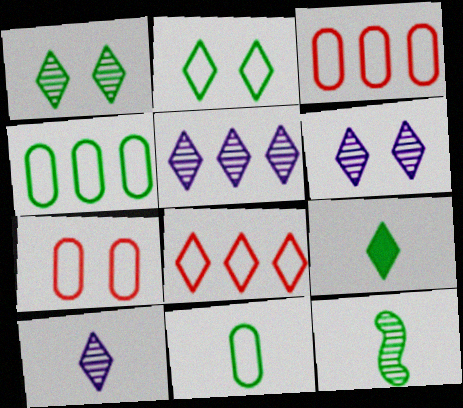[[5, 6, 10], 
[6, 8, 9], 
[9, 11, 12]]